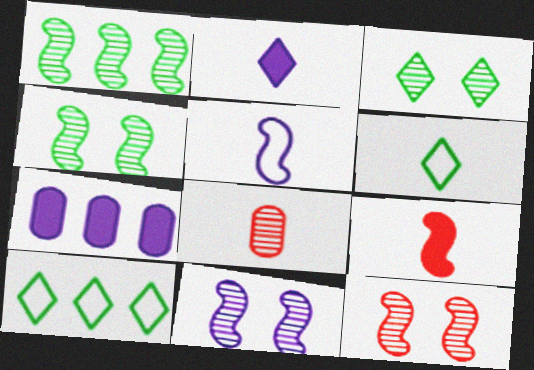[[4, 11, 12], 
[6, 7, 12]]